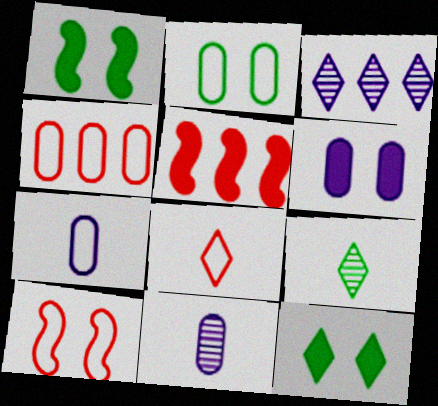[[2, 4, 7], 
[3, 8, 12], 
[4, 8, 10]]